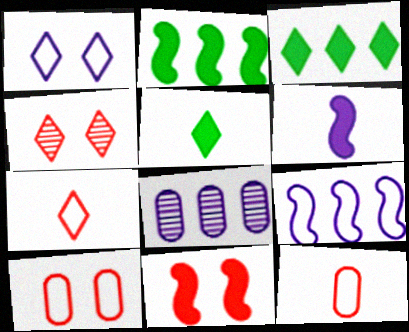[[1, 6, 8], 
[2, 6, 11], 
[4, 10, 11]]